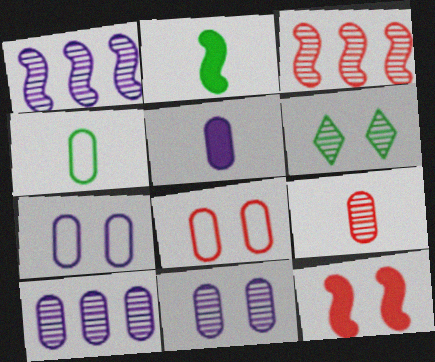[[1, 6, 9], 
[4, 5, 9], 
[5, 7, 10], 
[6, 7, 12]]